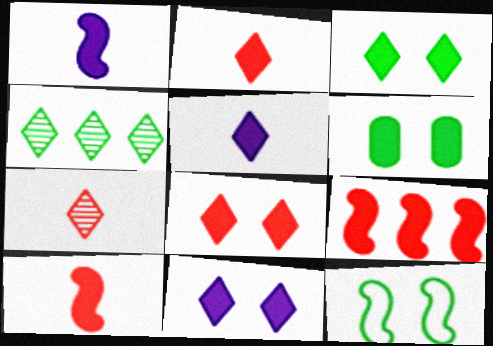[[3, 8, 11], 
[5, 6, 9]]